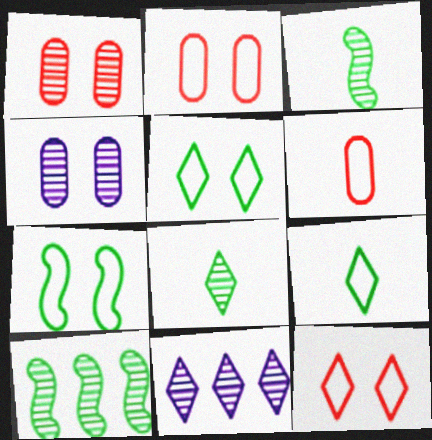[[1, 3, 11]]